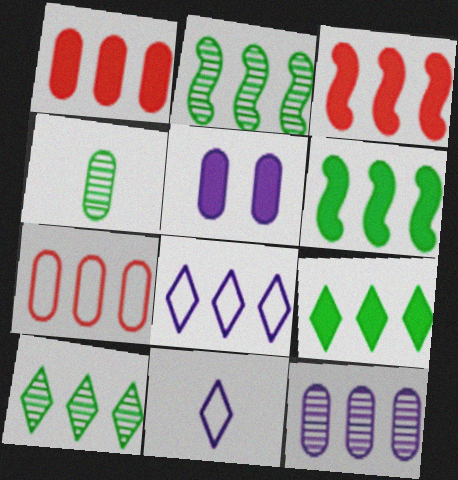[[1, 2, 8], 
[4, 5, 7]]